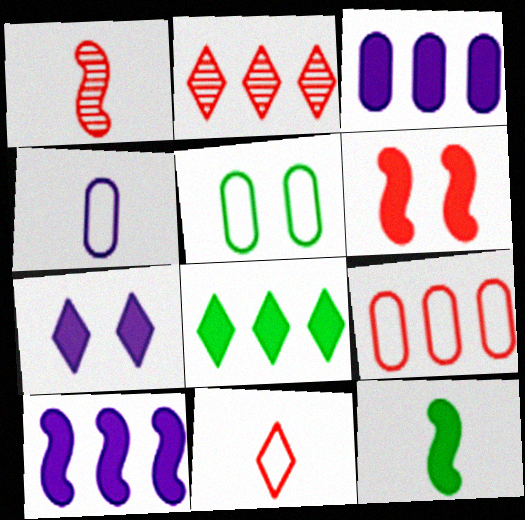[[4, 5, 9], 
[6, 10, 12]]